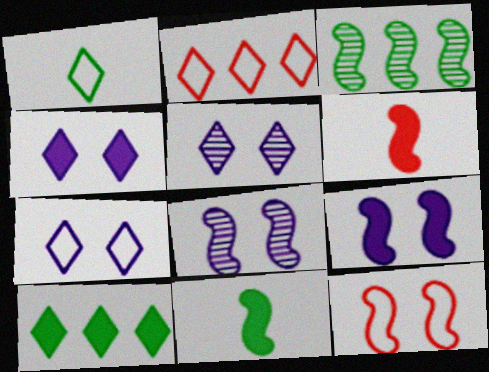[[1, 2, 7], 
[4, 5, 7]]